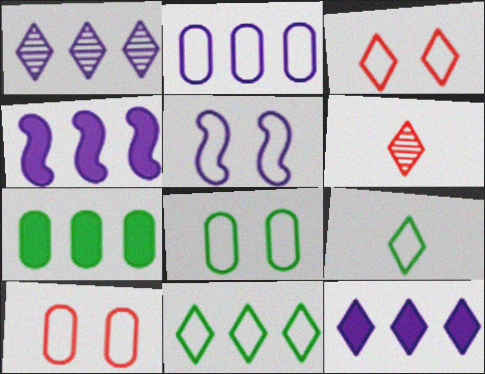[[1, 2, 4], 
[3, 5, 8], 
[4, 6, 8], 
[5, 6, 7]]